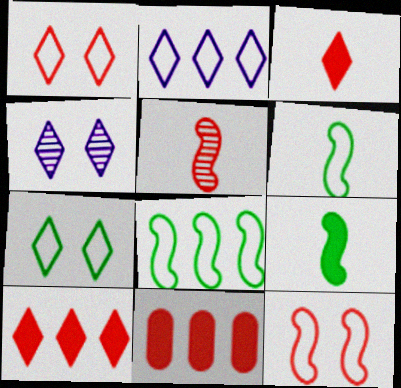[[1, 5, 11], 
[4, 6, 11]]